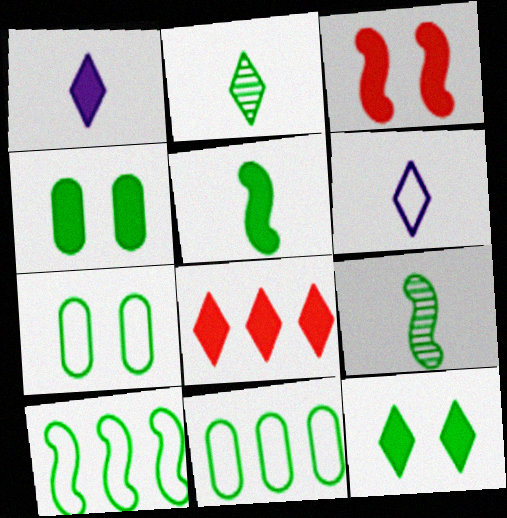[[1, 8, 12], 
[2, 4, 10], 
[9, 11, 12]]